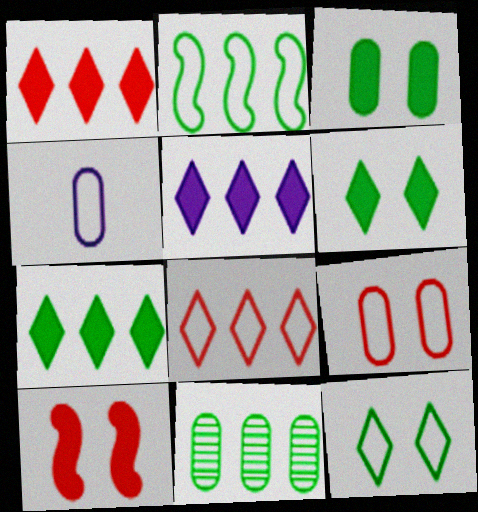[[1, 5, 7], 
[2, 7, 11]]